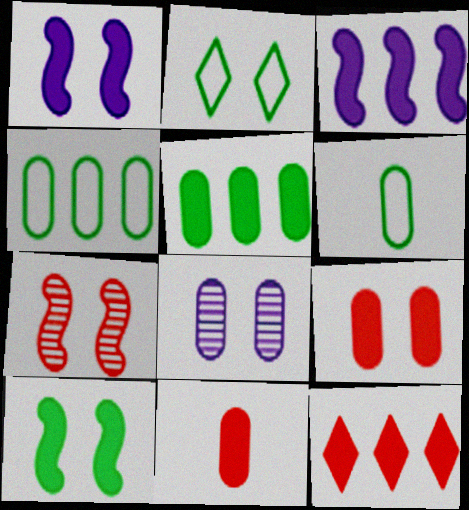[[3, 5, 12], 
[4, 8, 11]]